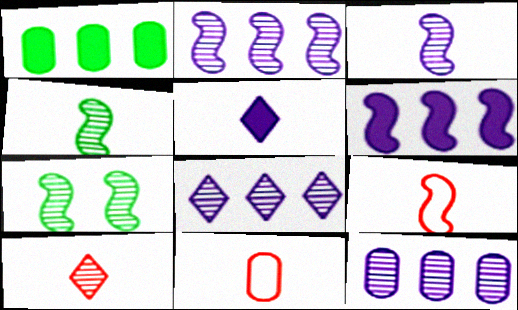[[2, 8, 12], 
[4, 5, 11], 
[6, 7, 9], 
[7, 10, 12]]